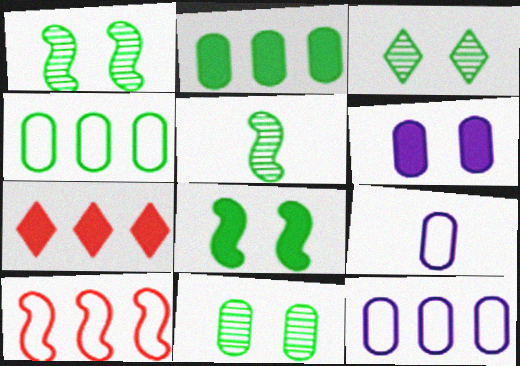[[1, 3, 11], 
[1, 7, 9]]